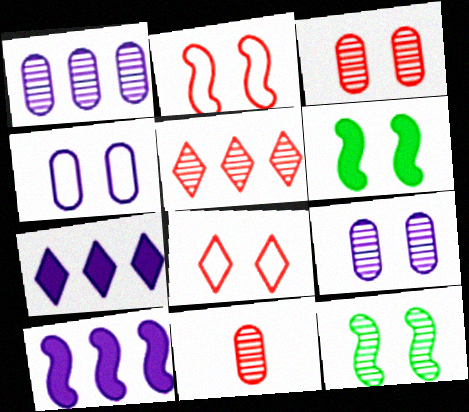[[6, 8, 9]]